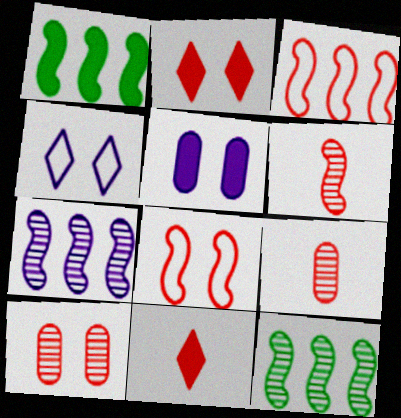[[1, 3, 7], 
[1, 4, 9], 
[1, 5, 11], 
[2, 3, 9], 
[2, 8, 10], 
[3, 10, 11]]